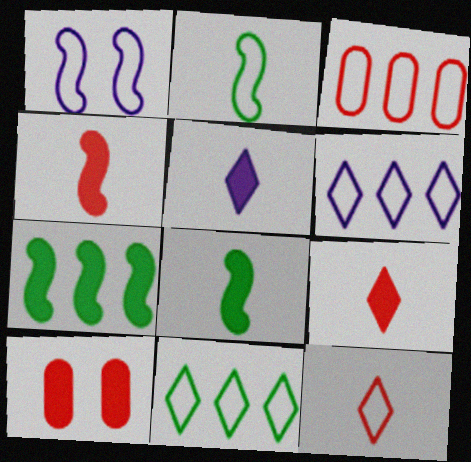[[5, 7, 10]]